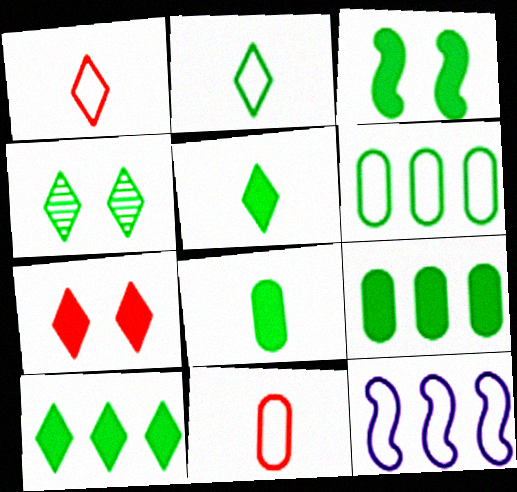[[2, 4, 10], 
[3, 5, 9], 
[3, 8, 10]]